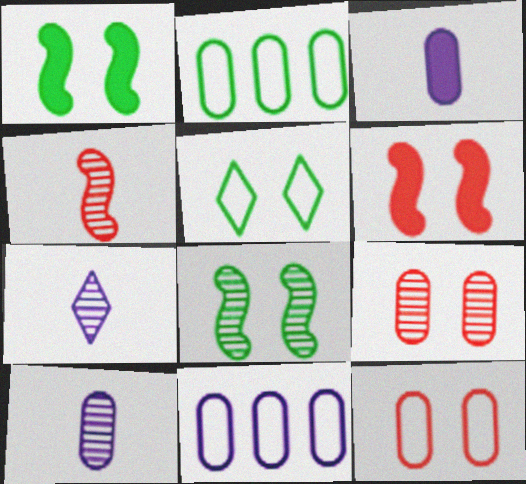[[2, 3, 9], 
[2, 6, 7]]